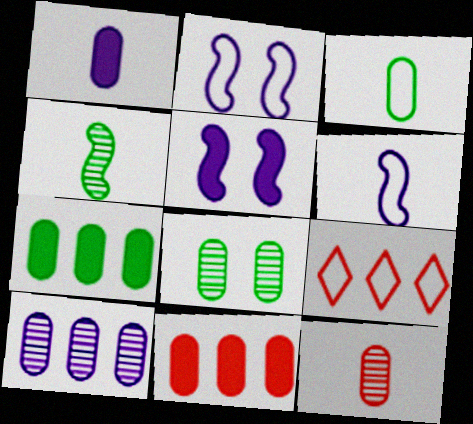[[1, 3, 12], 
[2, 3, 9], 
[3, 7, 8], 
[8, 10, 12]]